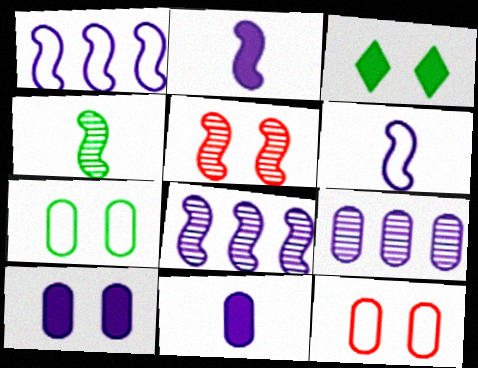[[4, 5, 8]]